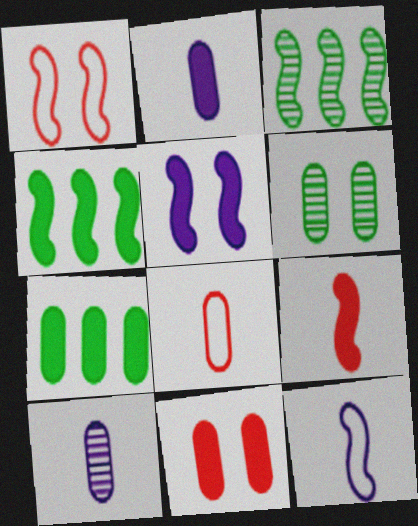[[2, 7, 11], 
[4, 5, 9]]